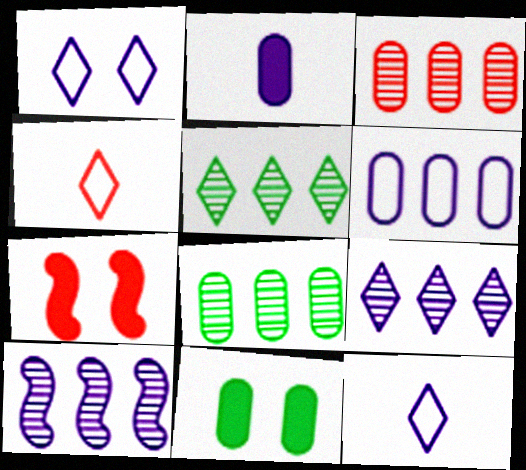[[1, 2, 10], 
[3, 4, 7], 
[3, 5, 10], 
[4, 10, 11], 
[7, 8, 12]]